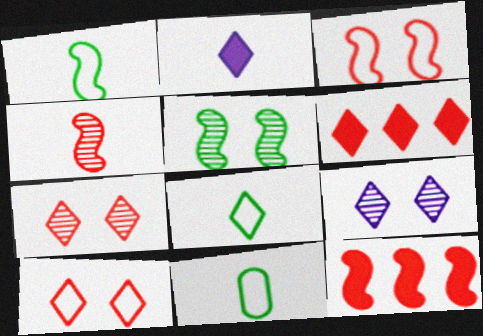[[1, 8, 11], 
[2, 4, 11], 
[3, 4, 12], 
[6, 8, 9], 
[9, 11, 12]]